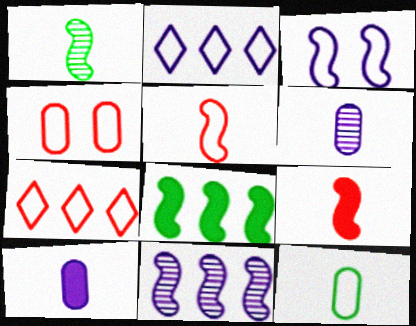[[3, 7, 12], 
[4, 5, 7]]